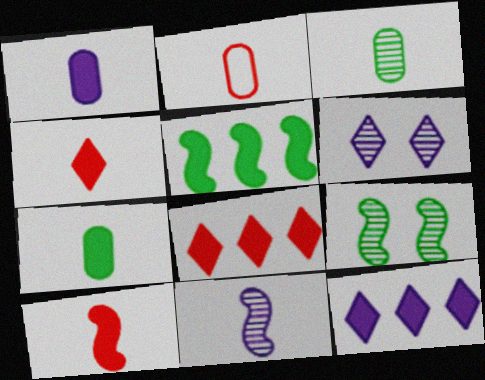[[1, 2, 3], 
[2, 5, 6], 
[2, 9, 12]]